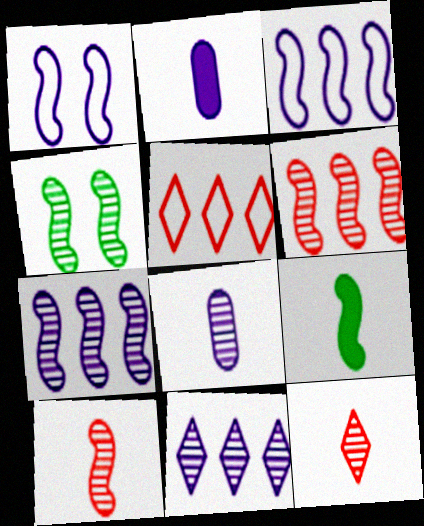[[1, 2, 11], 
[1, 6, 9], 
[2, 4, 5], 
[4, 7, 10]]